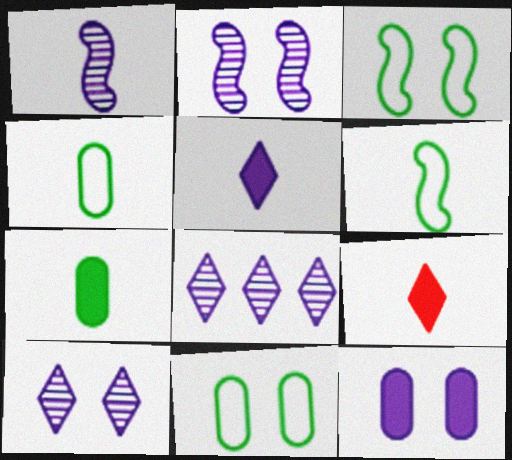[[1, 4, 9]]